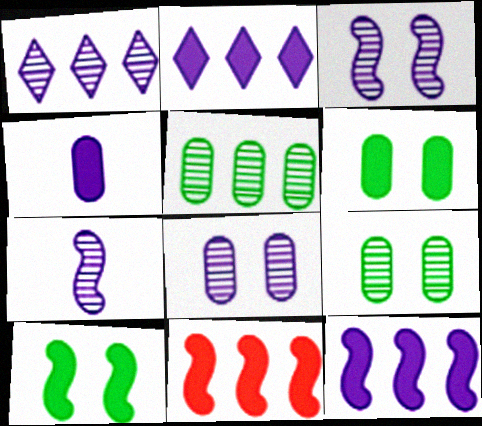[[1, 7, 8]]